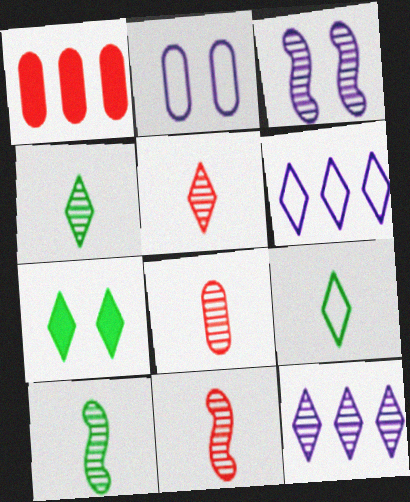[[1, 3, 9], 
[5, 6, 7], 
[5, 8, 11]]